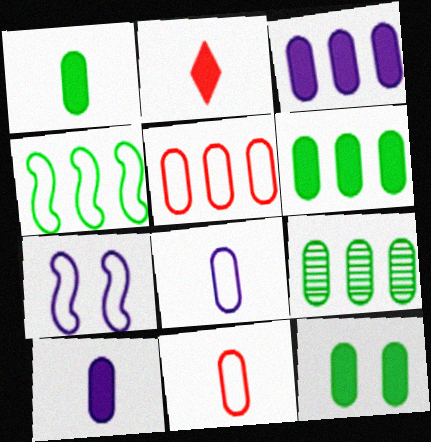[[1, 6, 12], 
[2, 7, 9], 
[3, 5, 9]]